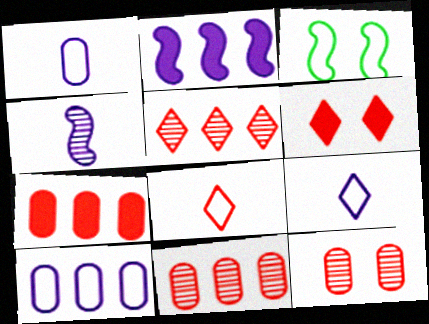[[3, 8, 10], 
[5, 6, 8]]